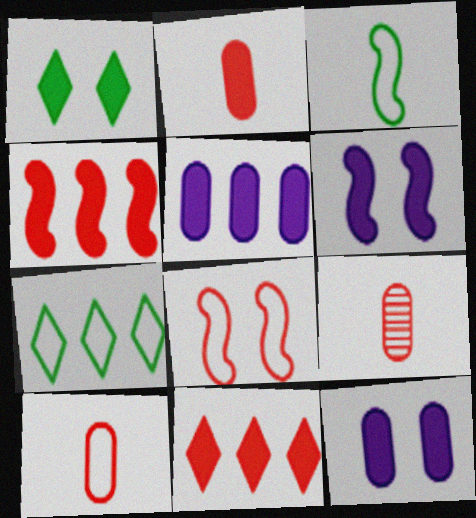[[2, 9, 10], 
[6, 7, 9], 
[8, 9, 11]]